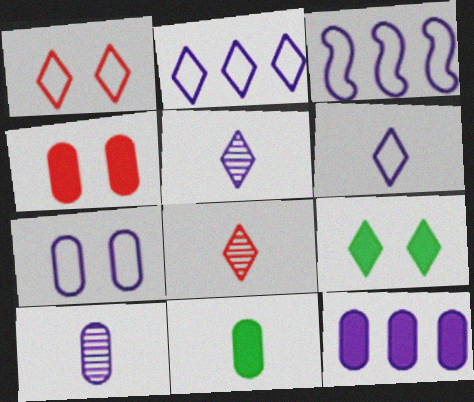[[2, 8, 9], 
[3, 6, 7], 
[4, 11, 12], 
[7, 10, 12]]